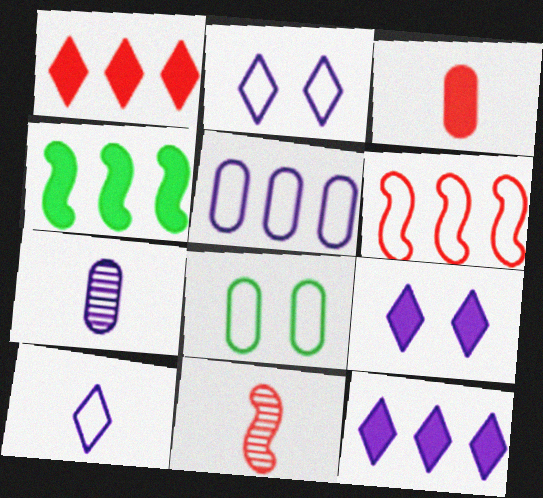[[3, 4, 9], 
[6, 8, 10], 
[8, 11, 12]]